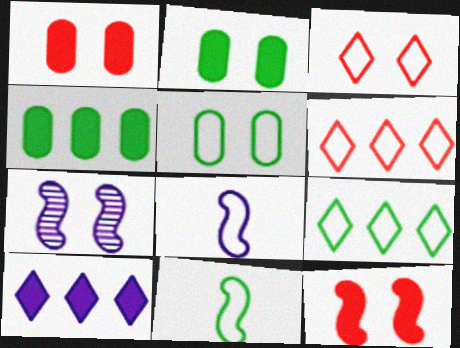[[2, 3, 7], 
[5, 6, 8], 
[5, 9, 11]]